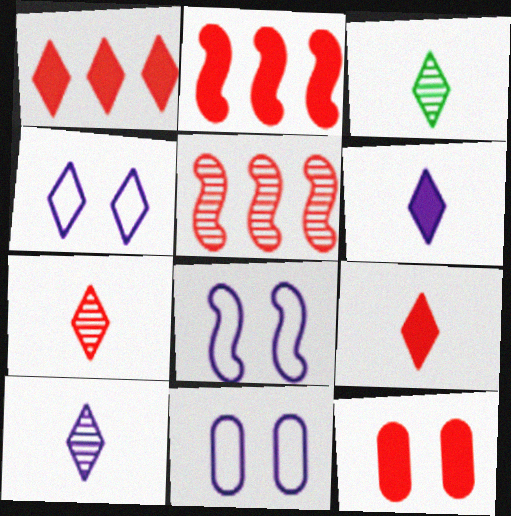[[1, 3, 4], 
[2, 3, 11], 
[2, 9, 12], 
[3, 7, 10], 
[4, 8, 11]]